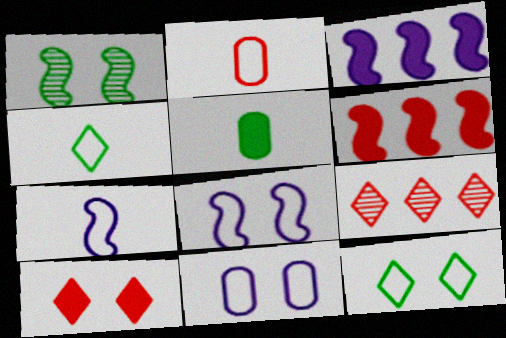[[1, 6, 7], 
[1, 10, 11], 
[2, 4, 7], 
[3, 5, 10], 
[5, 8, 9]]